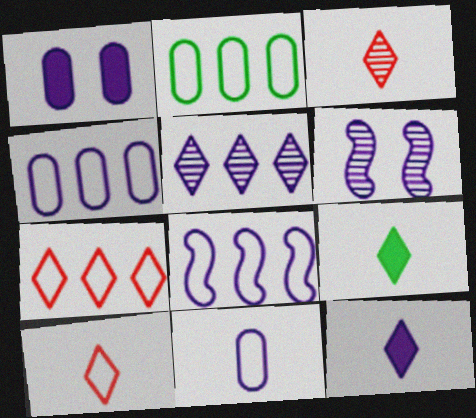[[2, 7, 8], 
[4, 6, 12]]